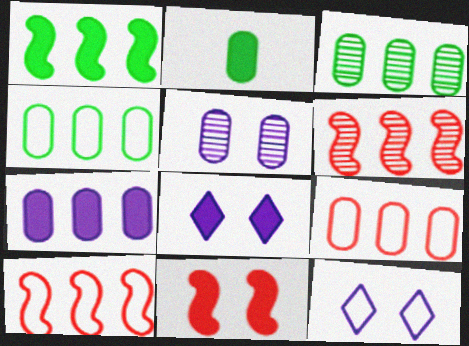[[2, 5, 9], 
[2, 6, 12], 
[3, 7, 9]]